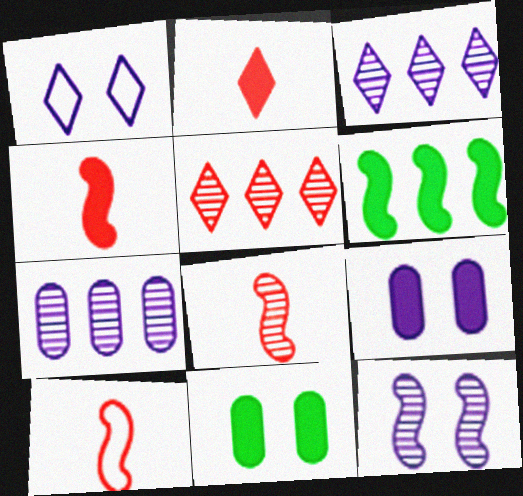[[1, 9, 12], 
[2, 6, 9], 
[3, 10, 11], 
[4, 8, 10], 
[6, 10, 12]]